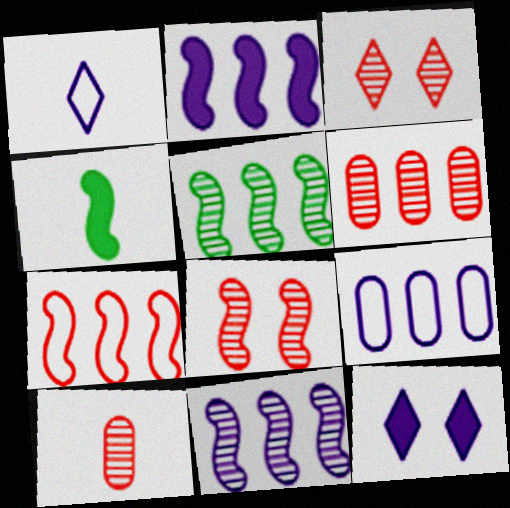[[1, 4, 10], 
[2, 5, 7], 
[3, 4, 9]]